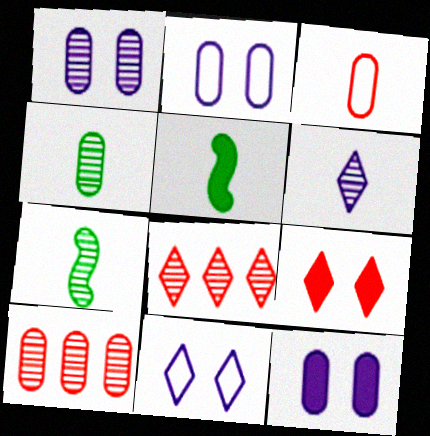[[1, 2, 12], 
[1, 4, 10], 
[1, 7, 8], 
[2, 5, 8], 
[3, 5, 6], 
[5, 10, 11]]